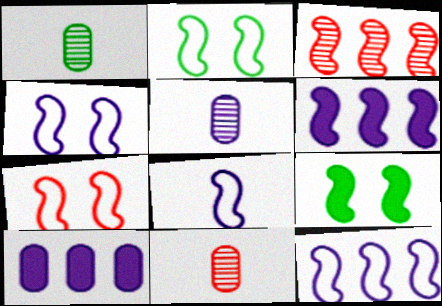[[1, 5, 11], 
[2, 4, 7], 
[3, 8, 9], 
[4, 8, 12]]